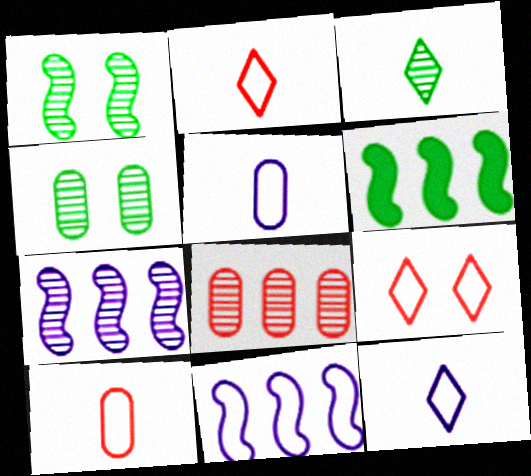[]